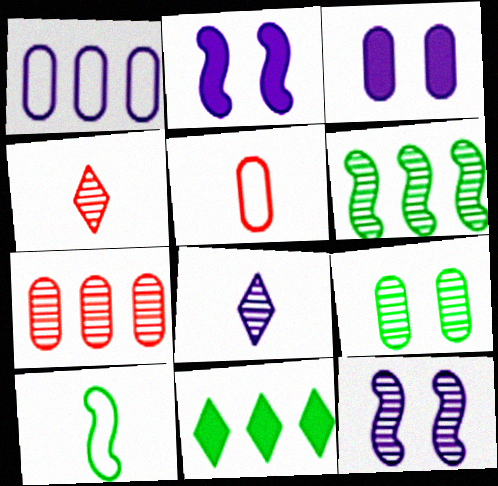[[1, 2, 8], 
[5, 11, 12], 
[9, 10, 11]]